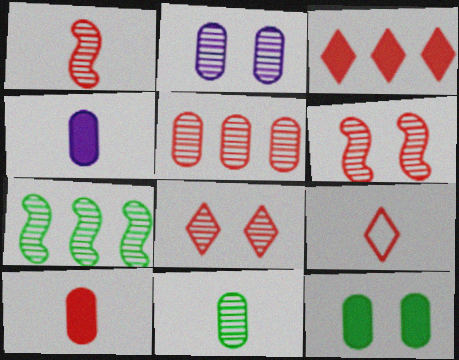[[1, 5, 8], 
[1, 9, 10], 
[2, 5, 11], 
[3, 8, 9]]